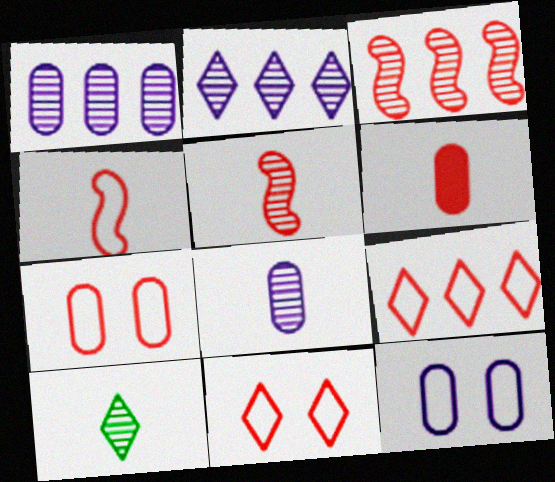[[3, 6, 11], 
[4, 7, 9], 
[5, 8, 10]]